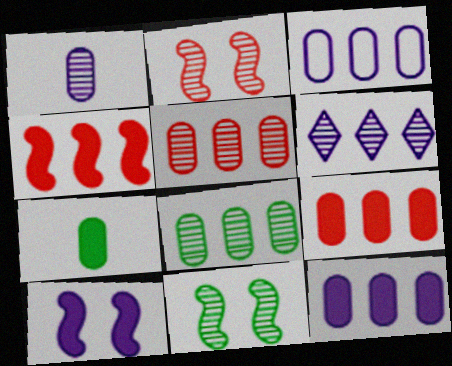[[3, 8, 9]]